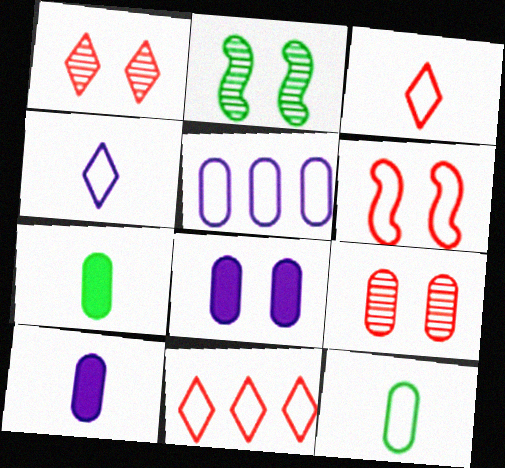[[2, 10, 11], 
[5, 7, 9]]